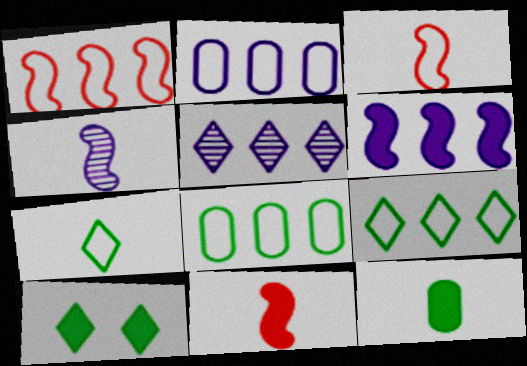[[1, 2, 9], 
[2, 5, 6]]